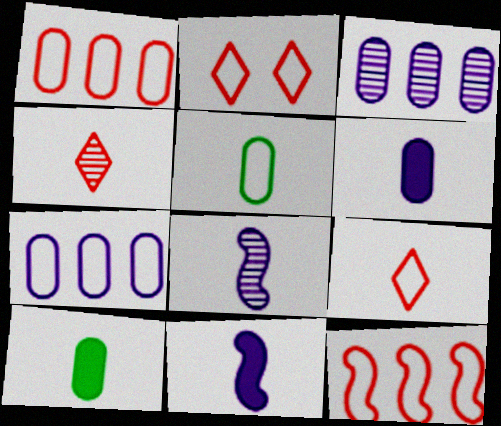[[4, 5, 11], 
[8, 9, 10]]